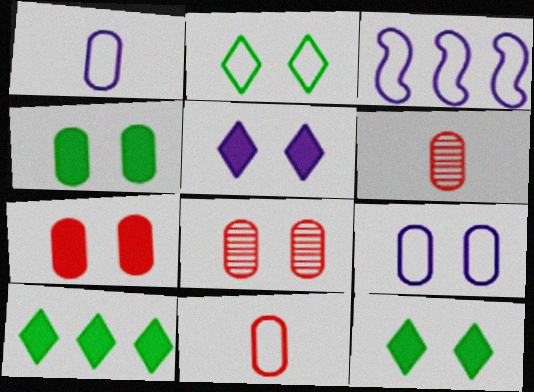[[2, 3, 11], 
[3, 6, 12], 
[4, 8, 9]]